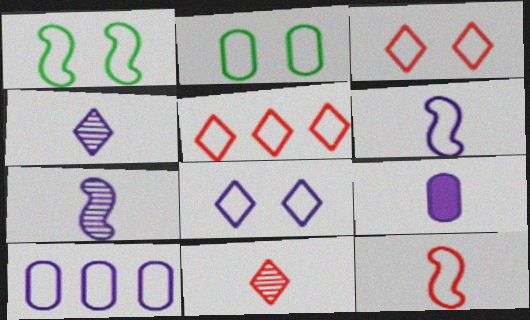[[2, 5, 6], 
[4, 6, 9], 
[6, 8, 10]]